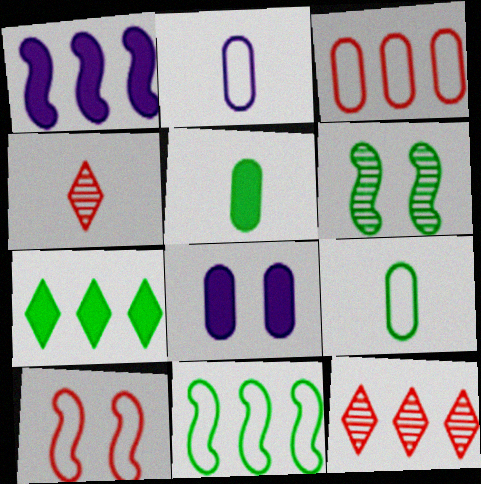[[4, 8, 11], 
[6, 7, 9]]